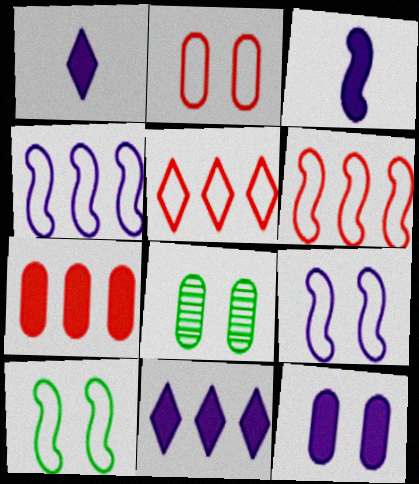[[1, 6, 8], 
[2, 8, 12], 
[3, 5, 8], 
[3, 11, 12]]